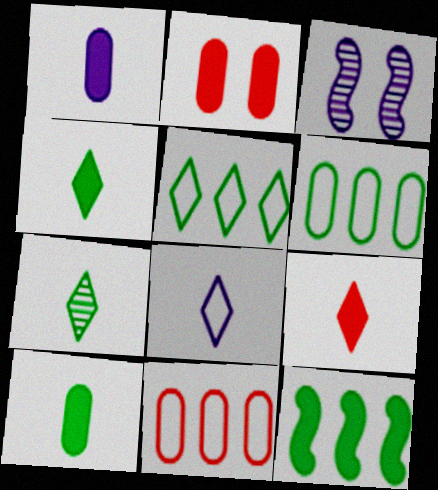[[3, 4, 11], 
[3, 6, 9], 
[7, 8, 9]]